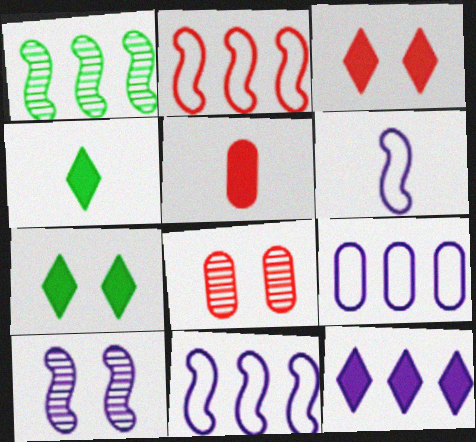[[3, 4, 12], 
[4, 8, 11]]